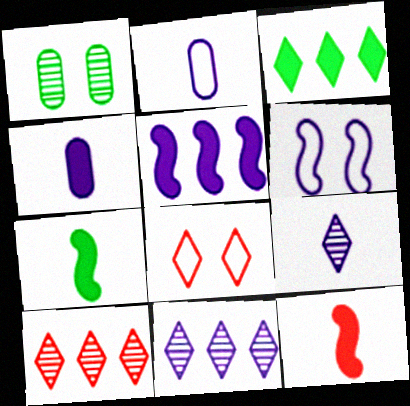[[3, 8, 9], 
[4, 6, 11]]